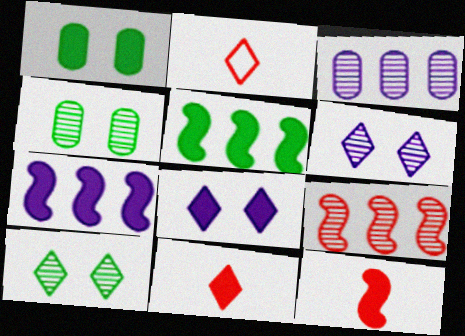[[1, 7, 11], 
[2, 4, 7]]